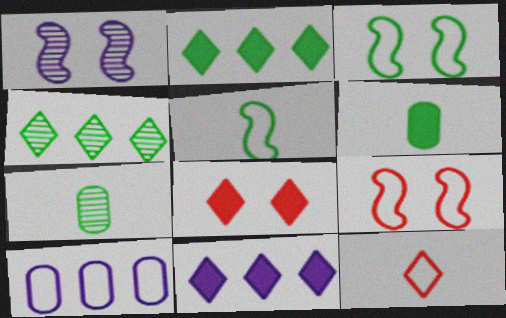[[2, 3, 7], 
[3, 4, 6], 
[3, 10, 12], 
[7, 9, 11]]